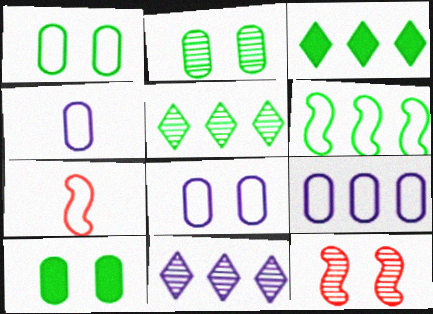[[1, 2, 10], 
[3, 4, 12], 
[4, 8, 9], 
[7, 10, 11]]